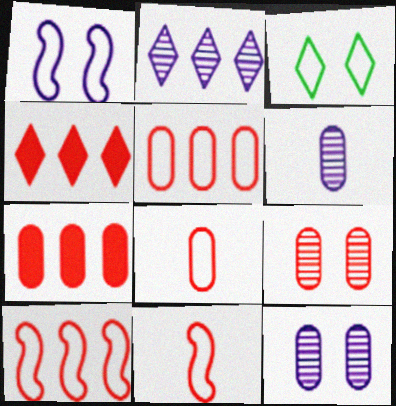[[4, 9, 11], 
[7, 8, 9]]